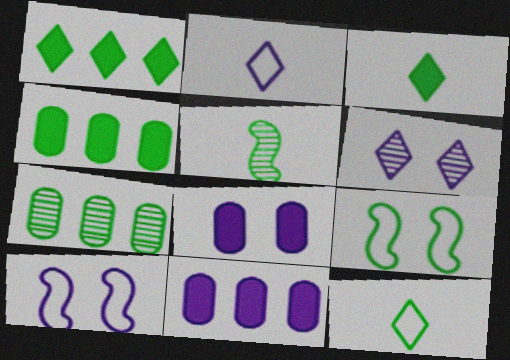[[3, 7, 9], 
[6, 8, 10]]